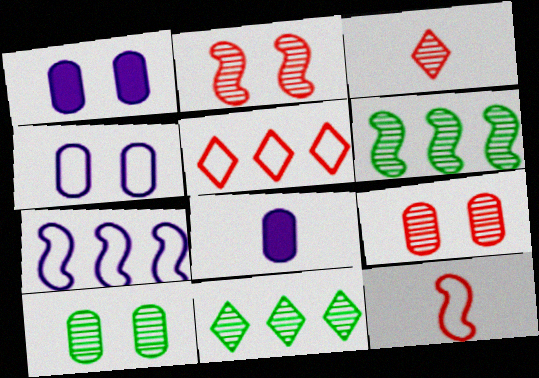[[1, 11, 12]]